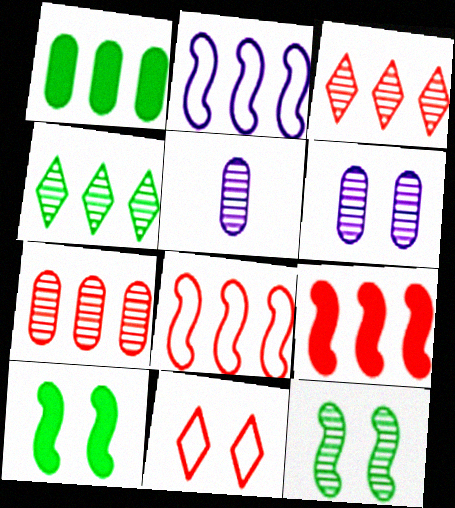[[1, 2, 3], 
[3, 5, 12], 
[6, 10, 11]]